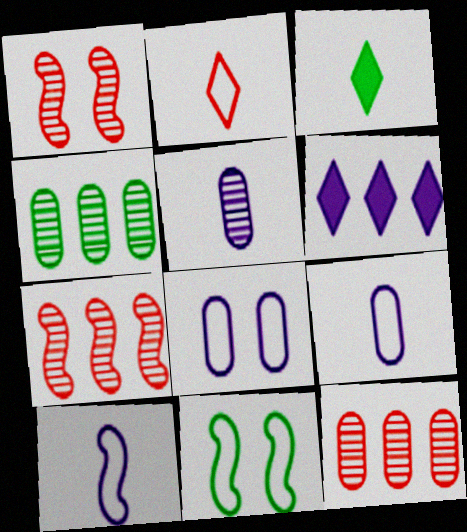[[3, 4, 11], 
[3, 7, 8]]